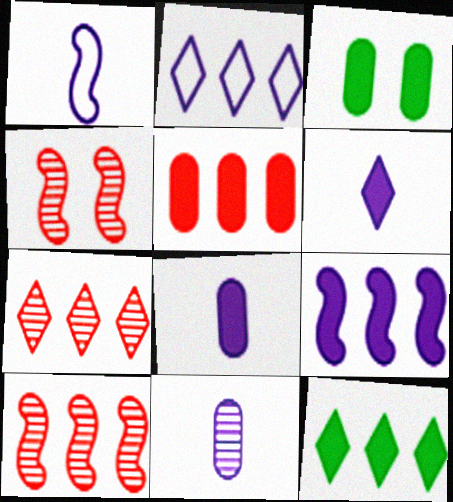[[1, 3, 7], 
[1, 6, 11], 
[2, 7, 12], 
[3, 5, 8], 
[5, 9, 12]]